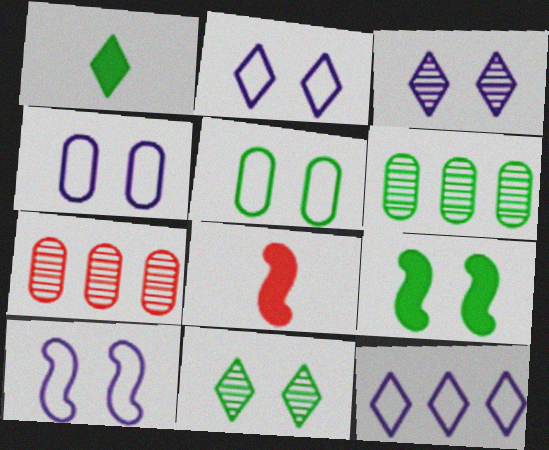[[1, 7, 10], 
[2, 4, 10], 
[2, 6, 8], 
[5, 9, 11]]